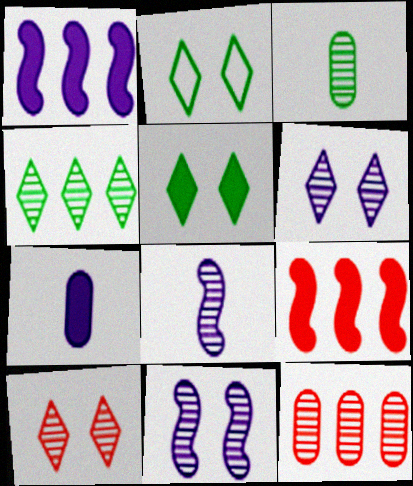[[5, 7, 9]]